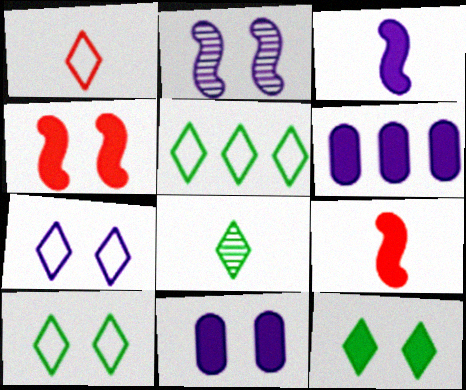[[1, 5, 7], 
[2, 7, 11], 
[4, 11, 12], 
[5, 8, 12], 
[6, 9, 12]]